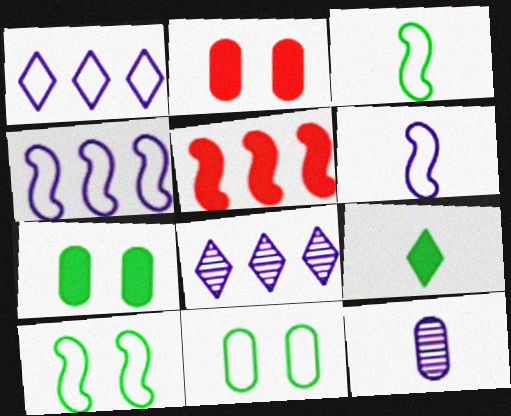[[2, 3, 8]]